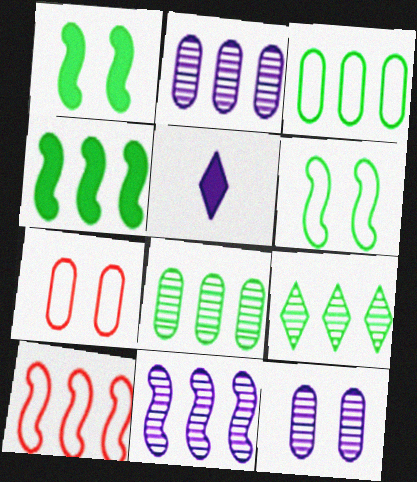[[3, 4, 9], 
[4, 10, 11]]